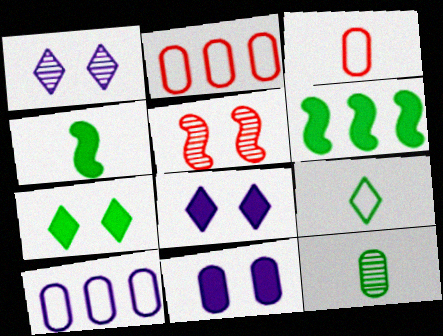[[1, 2, 4], 
[1, 3, 6], 
[2, 11, 12], 
[4, 9, 12]]